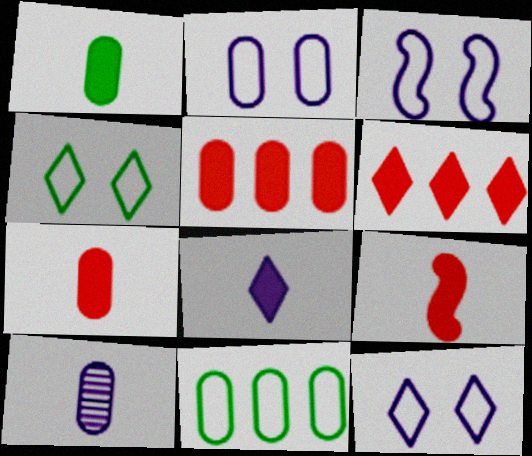[[1, 8, 9], 
[2, 3, 12]]